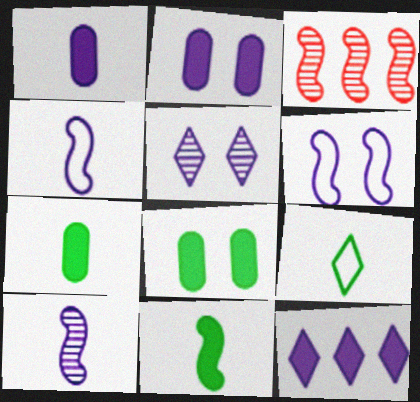[[2, 3, 9], 
[2, 5, 6], 
[3, 6, 11]]